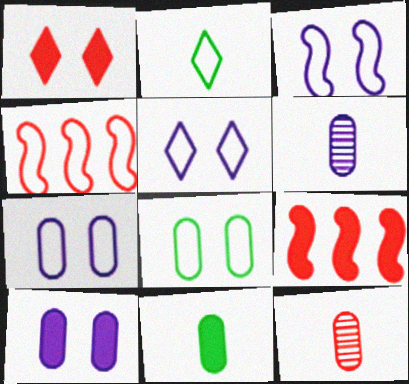[[1, 4, 12], 
[2, 4, 7], 
[3, 5, 7]]